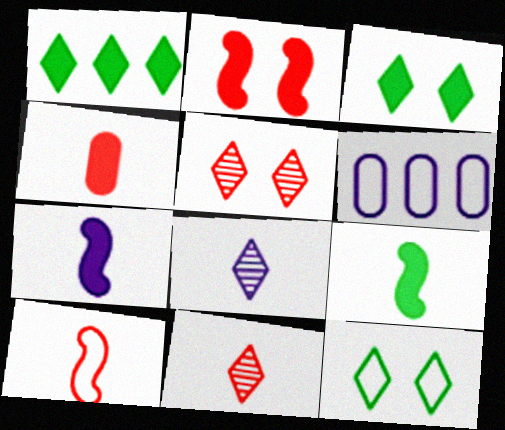[[4, 10, 11], 
[5, 6, 9], 
[6, 10, 12]]